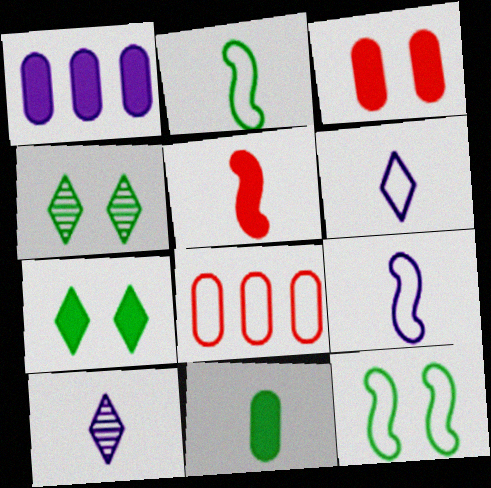[[1, 3, 11], 
[1, 5, 7], 
[6, 8, 12]]